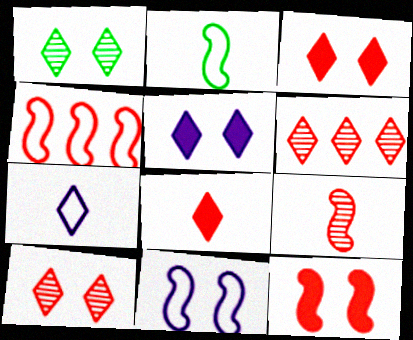[[2, 4, 11], 
[4, 9, 12]]